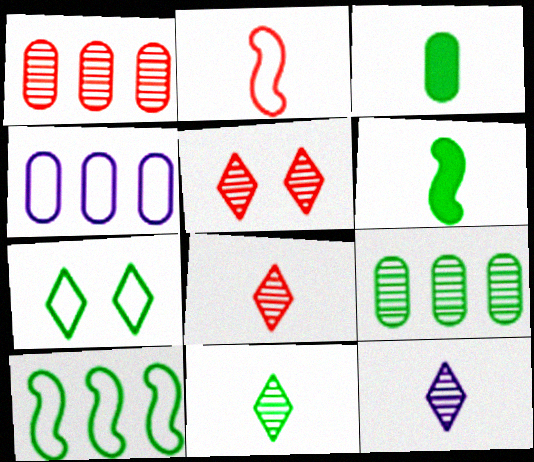[[2, 3, 12], 
[2, 4, 7], 
[4, 5, 6], 
[6, 7, 9], 
[8, 11, 12]]